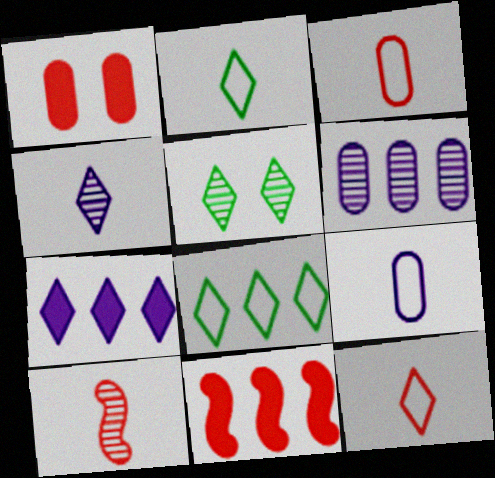[[5, 6, 10], 
[5, 7, 12], 
[5, 9, 11], 
[6, 8, 11]]